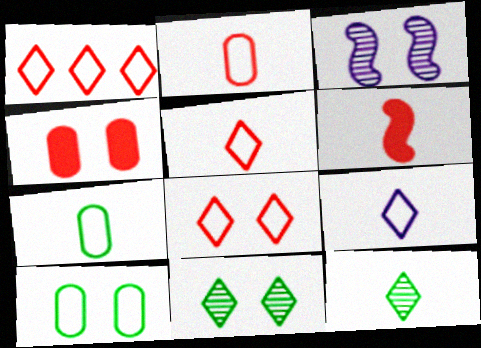[[1, 5, 8]]